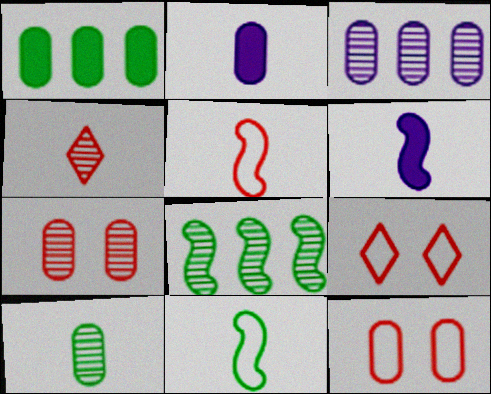[[2, 4, 11], 
[2, 8, 9], 
[3, 7, 10]]